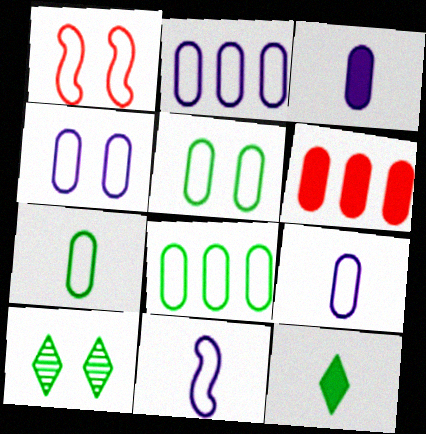[[2, 4, 9], 
[5, 7, 8], 
[6, 10, 11]]